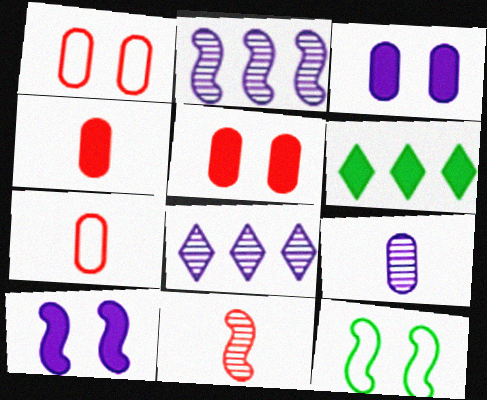[[4, 6, 10], 
[4, 8, 12]]